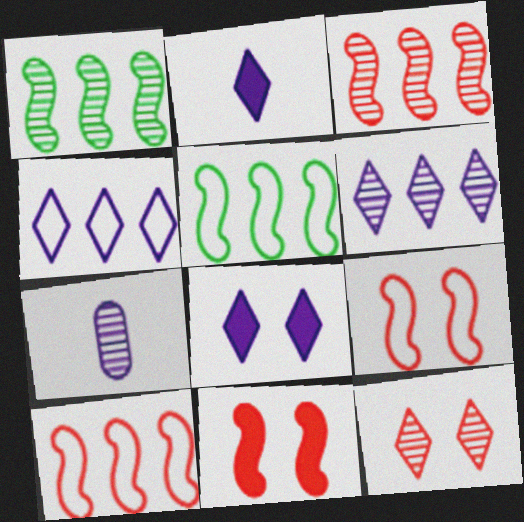[[1, 7, 12]]